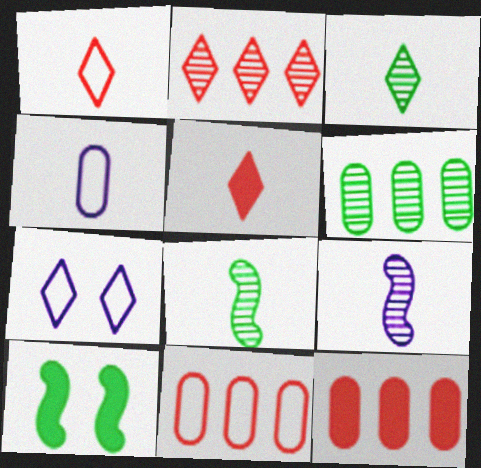[[2, 4, 10], 
[4, 5, 8], 
[7, 8, 12]]